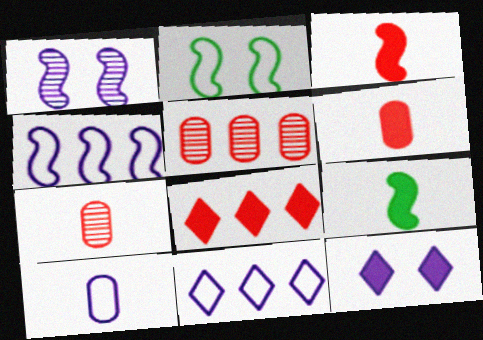[]